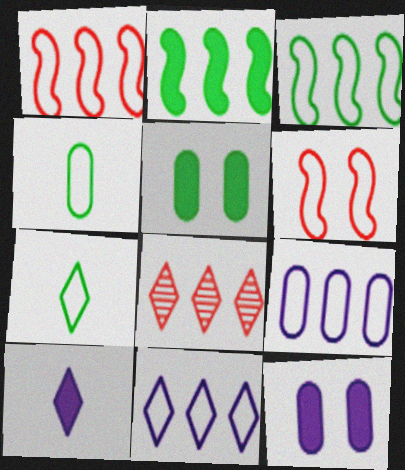[[2, 8, 9], 
[4, 6, 11], 
[6, 7, 9]]